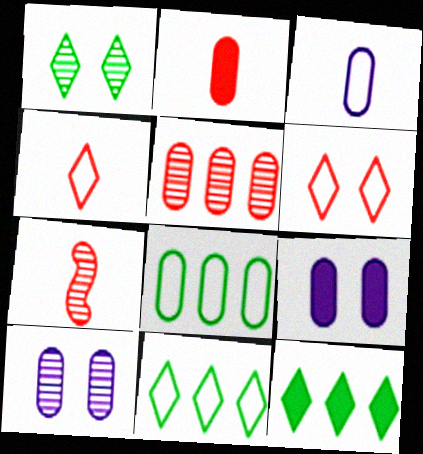[[2, 4, 7], 
[2, 8, 10], 
[7, 9, 11]]